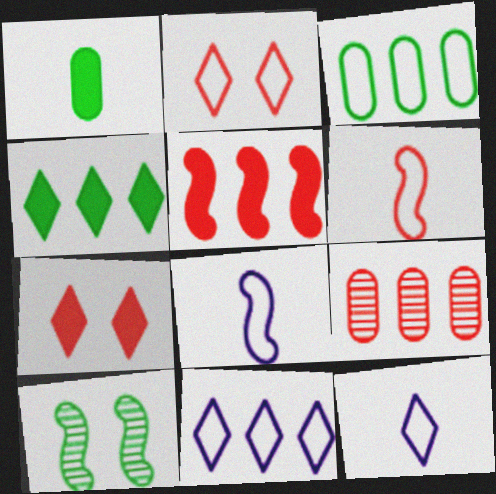[[2, 3, 8], 
[5, 8, 10], 
[6, 7, 9]]